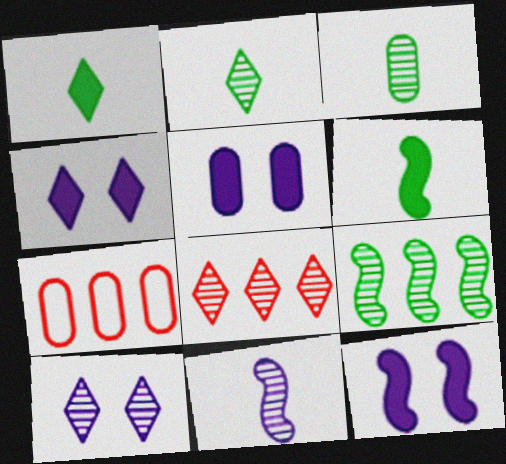[[2, 7, 12], 
[2, 8, 10], 
[3, 5, 7], 
[4, 5, 12], 
[6, 7, 10]]